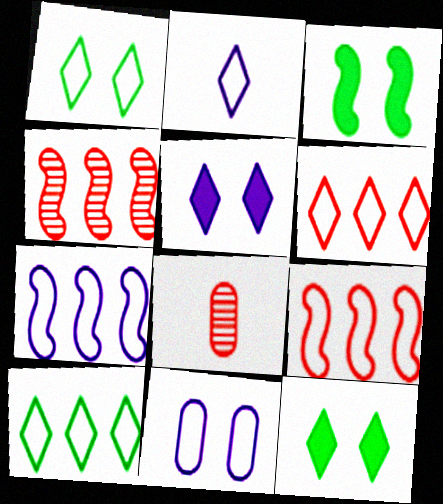[[1, 2, 6], 
[2, 7, 11], 
[7, 8, 12]]